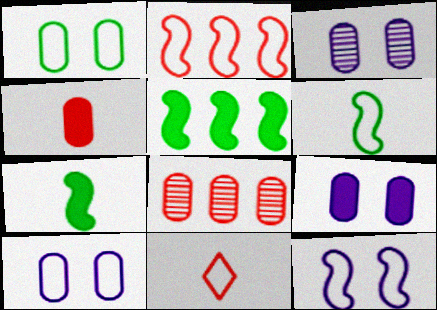[[2, 6, 12], 
[3, 5, 11], 
[3, 9, 10]]